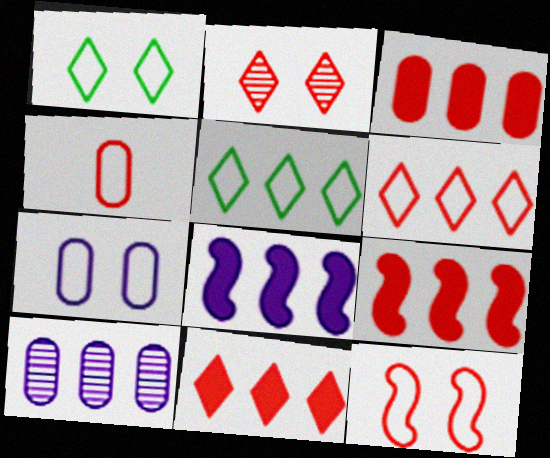[[1, 7, 12], 
[2, 4, 9], 
[3, 9, 11], 
[4, 6, 12], 
[5, 9, 10]]